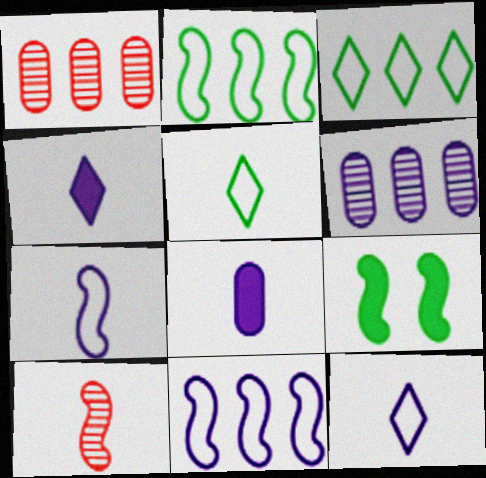[[1, 9, 12], 
[5, 8, 10], 
[9, 10, 11]]